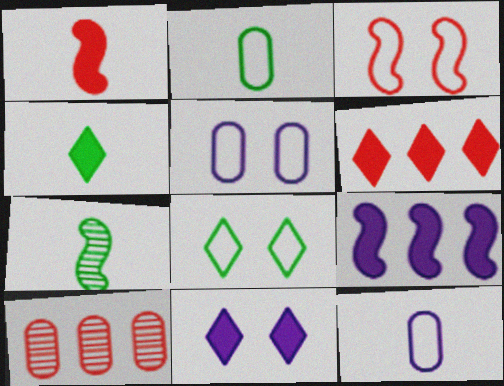[[2, 4, 7], 
[3, 5, 8], 
[3, 7, 9], 
[4, 6, 11], 
[5, 6, 7]]